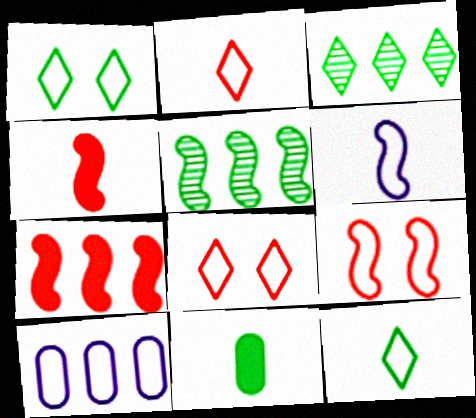[[1, 5, 11], 
[3, 7, 10], 
[9, 10, 12]]